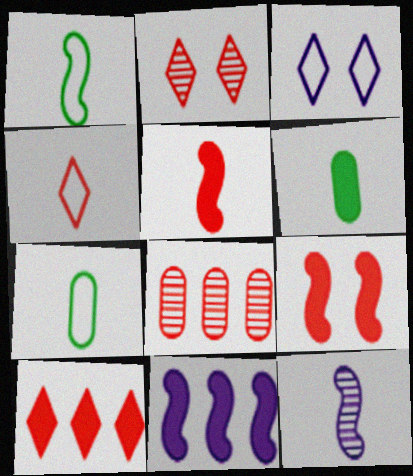[[1, 5, 12], 
[2, 4, 10], 
[2, 7, 11], 
[4, 6, 12], 
[4, 8, 9]]